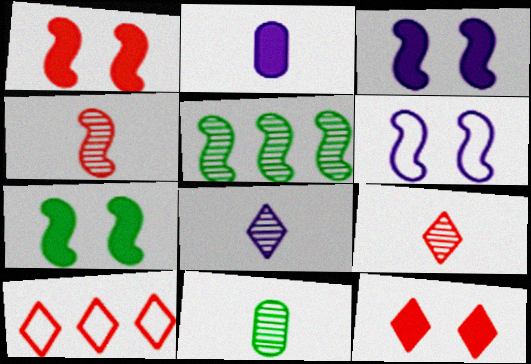[[1, 3, 7], 
[3, 10, 11], 
[4, 8, 11], 
[9, 10, 12]]